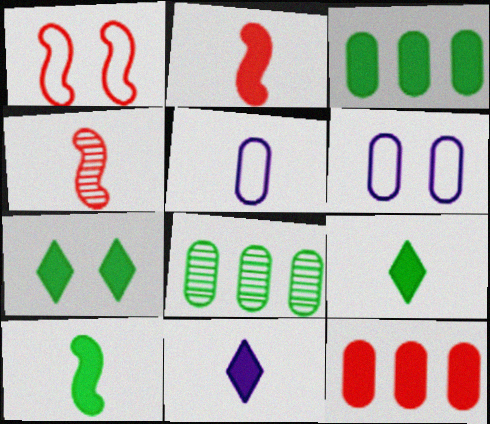[[1, 8, 11], 
[3, 7, 10], 
[4, 5, 9]]